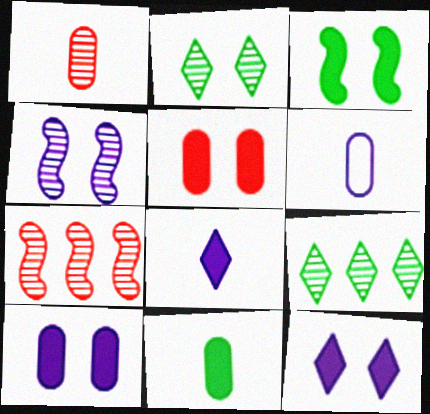[[1, 4, 9], 
[1, 6, 11], 
[3, 5, 12]]